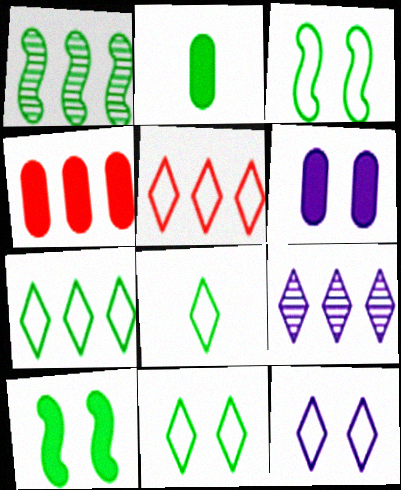[[1, 2, 11], 
[2, 4, 6], 
[5, 8, 12], 
[7, 8, 11]]